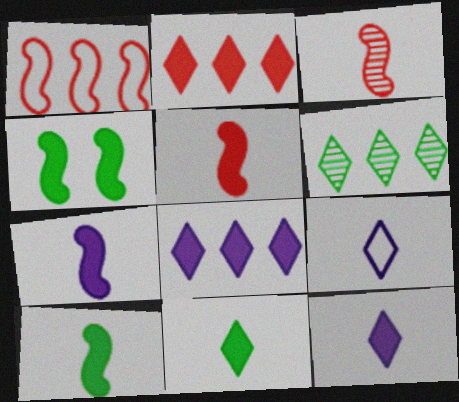[[5, 7, 10]]